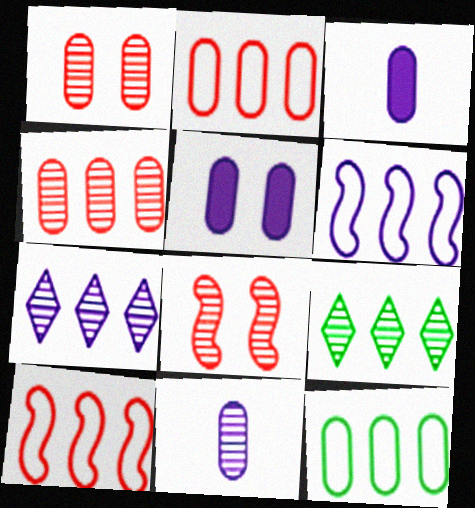[[1, 3, 12], 
[8, 9, 11]]